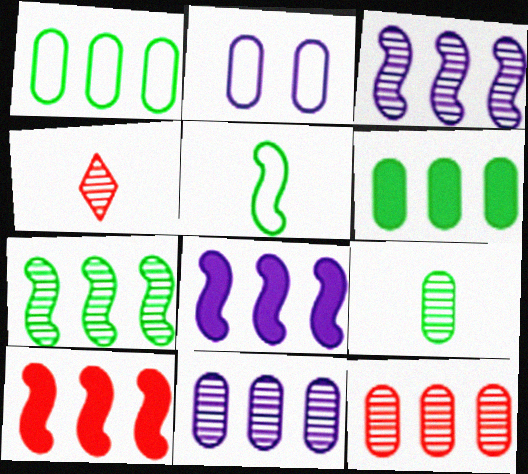[]